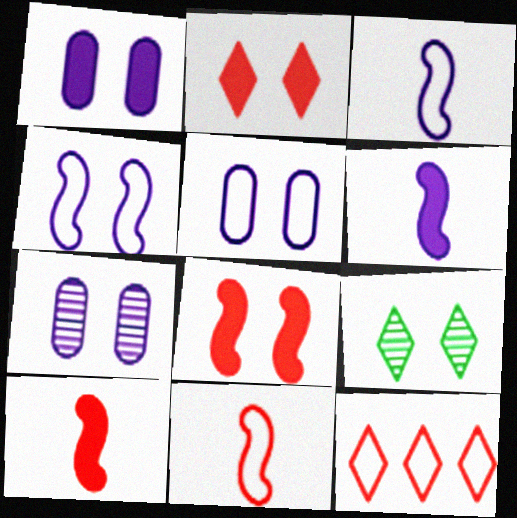[[1, 5, 7], 
[5, 8, 9]]